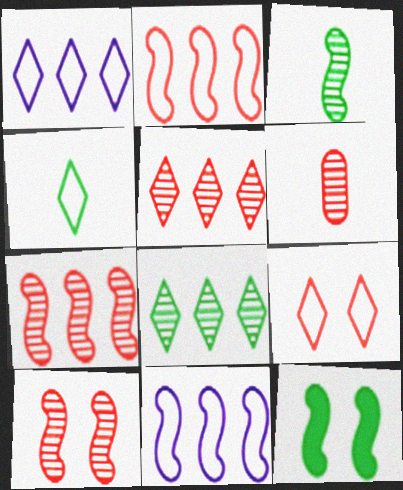[[1, 4, 9], 
[1, 6, 12], 
[5, 6, 10]]